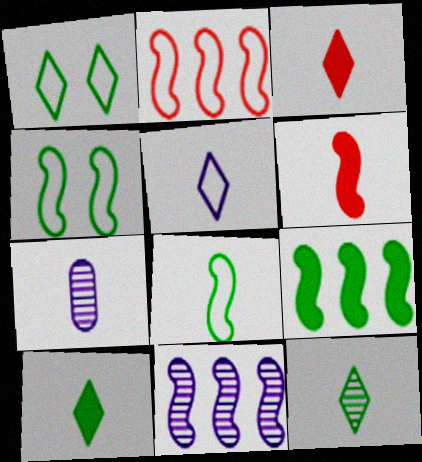[[2, 9, 11], 
[3, 5, 12], 
[3, 7, 8], 
[4, 6, 11]]